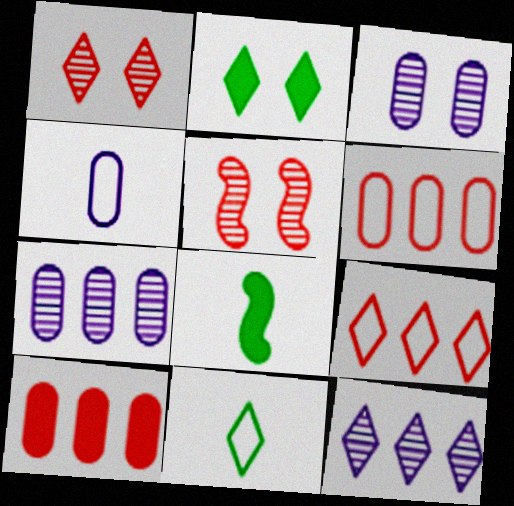[[3, 8, 9]]